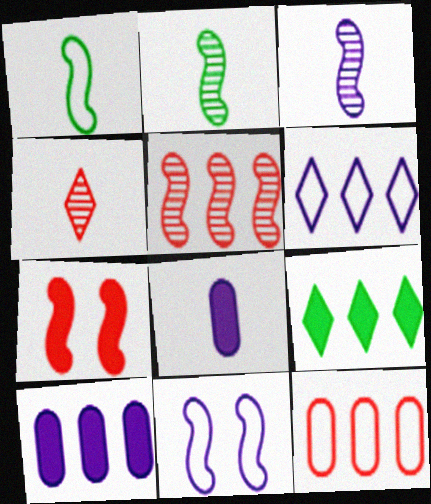[[1, 4, 8], 
[4, 7, 12], 
[7, 8, 9]]